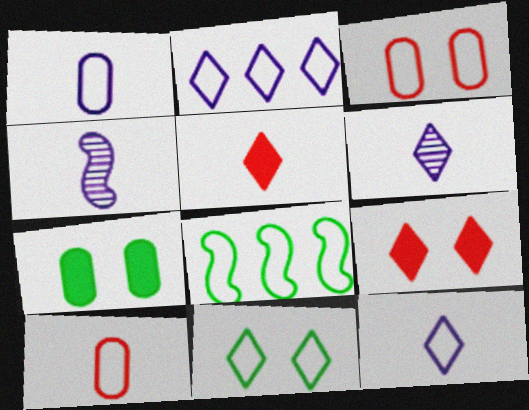[[3, 8, 12]]